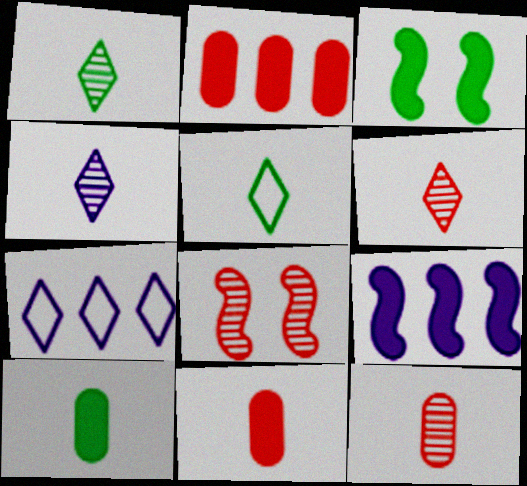[[1, 4, 6], 
[3, 7, 12], 
[7, 8, 10]]